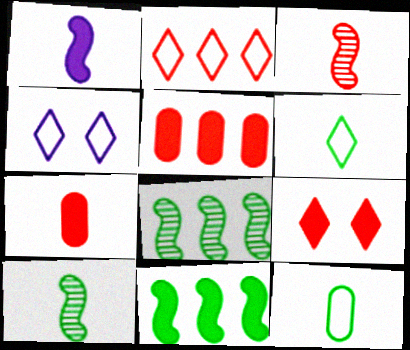[[2, 4, 6], 
[4, 5, 10], 
[4, 7, 8]]